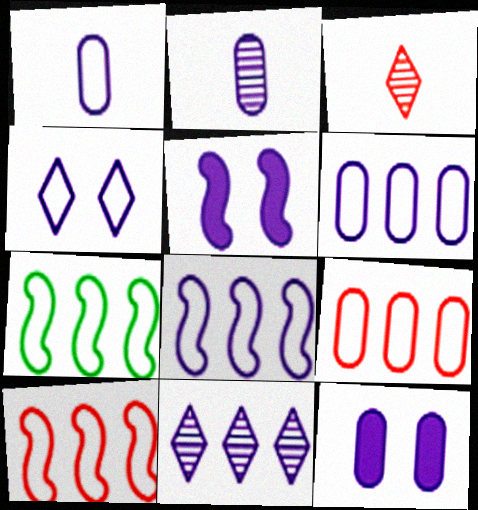[[1, 4, 8], 
[1, 5, 11], 
[2, 6, 12], 
[3, 7, 12], 
[7, 8, 10]]